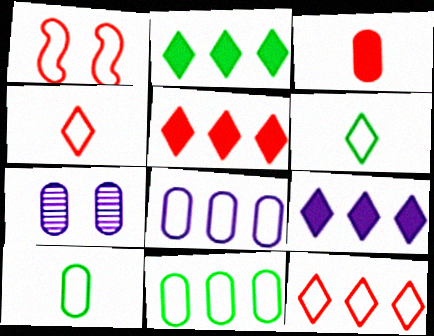[[1, 6, 8], 
[2, 5, 9], 
[3, 7, 11]]